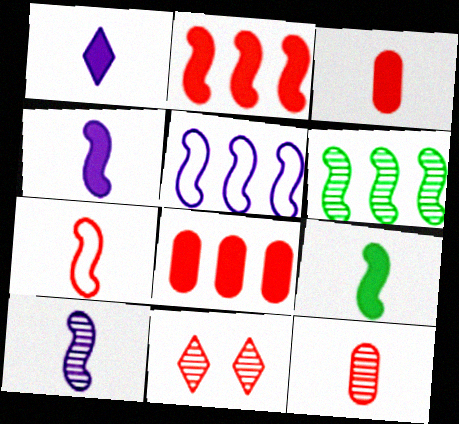[[1, 3, 9], 
[2, 5, 6], 
[7, 8, 11], 
[7, 9, 10]]